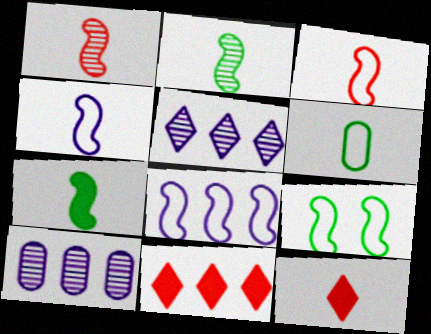[[1, 4, 7], 
[3, 8, 9], 
[9, 10, 12]]